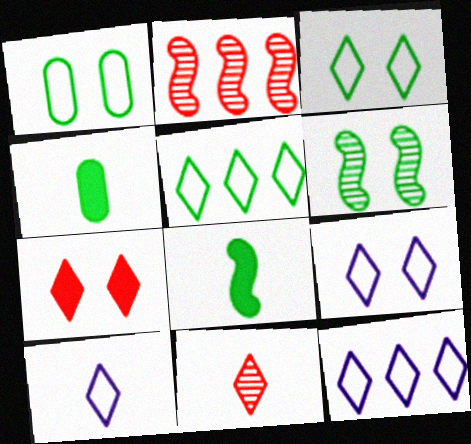[[2, 4, 9], 
[4, 5, 6], 
[9, 10, 12]]